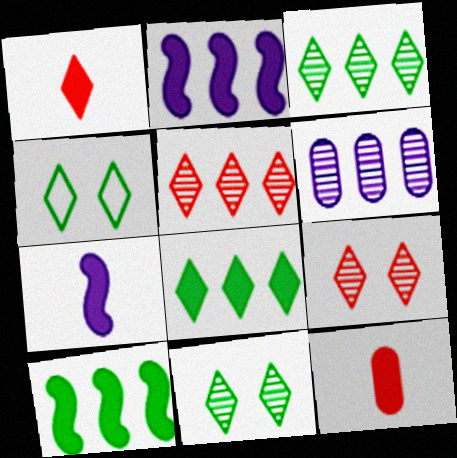[]